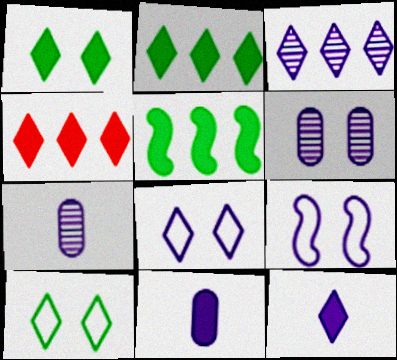[[1, 4, 12], 
[3, 8, 12], 
[3, 9, 11]]